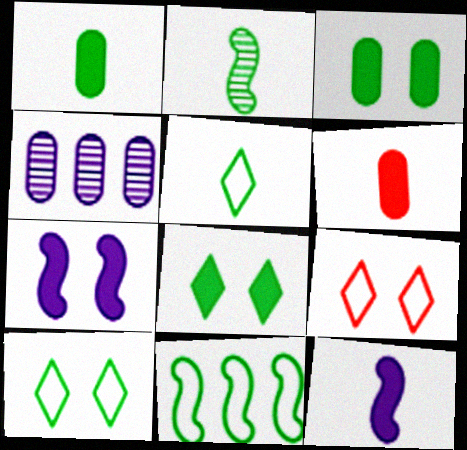[[1, 2, 5]]